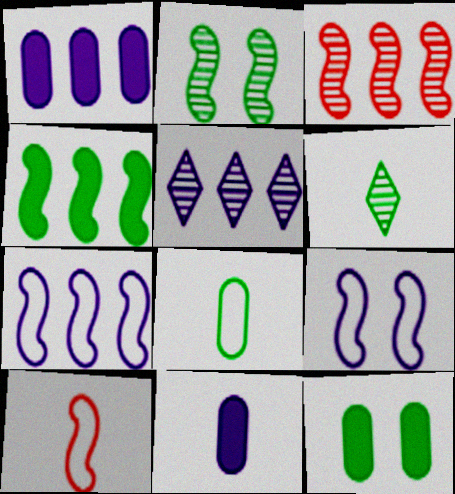[[1, 5, 7], 
[3, 4, 7], 
[5, 9, 11], 
[5, 10, 12], 
[6, 10, 11]]